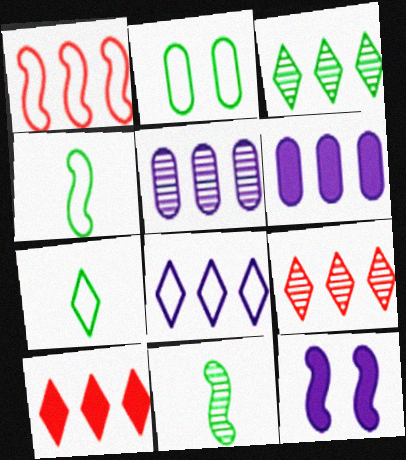[[1, 3, 6], 
[1, 11, 12], 
[3, 8, 10]]